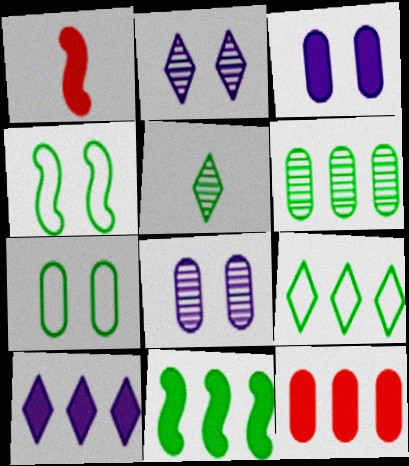[[1, 8, 9], 
[5, 7, 11], 
[6, 9, 11], 
[10, 11, 12]]